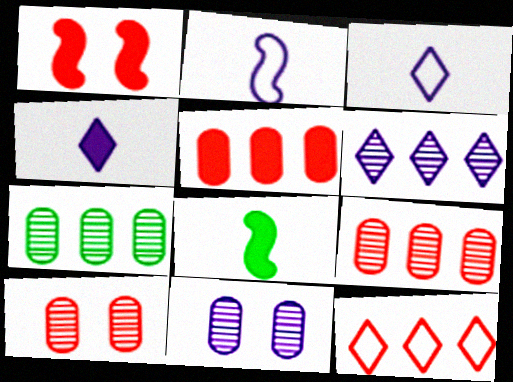[[1, 3, 7], 
[8, 11, 12]]